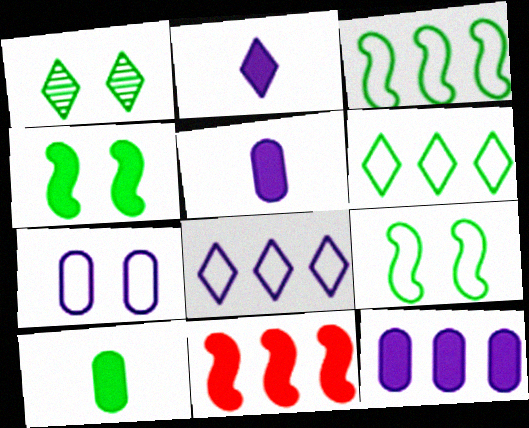[[1, 3, 10]]